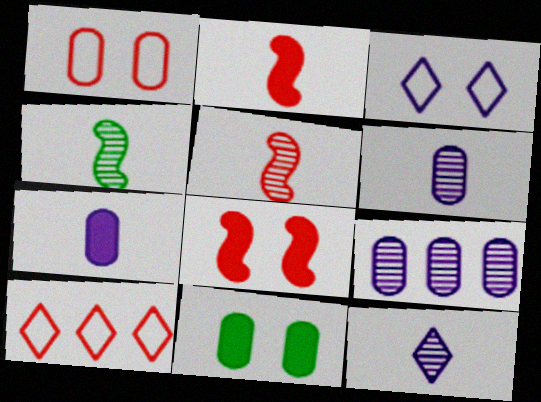[]